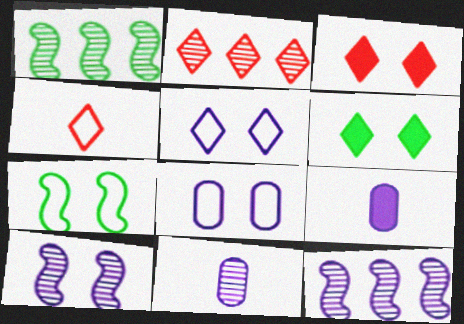[[2, 3, 4], 
[2, 7, 9], 
[5, 9, 12]]